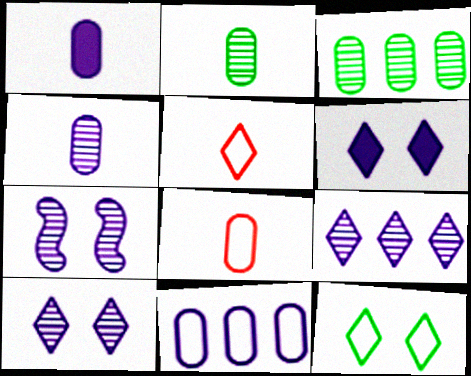[[1, 2, 8], 
[4, 7, 9]]